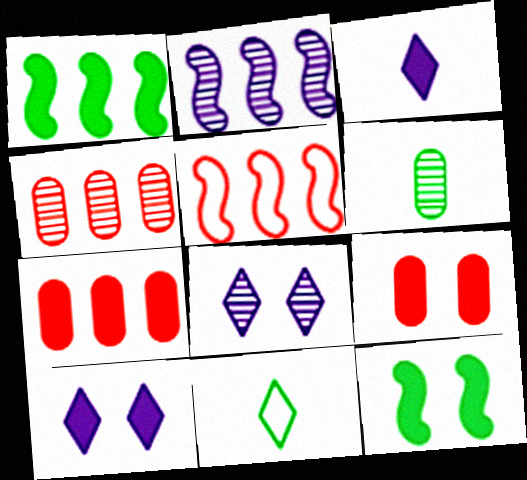[[1, 2, 5], 
[1, 3, 9], 
[2, 9, 11], 
[3, 7, 12], 
[5, 6, 10], 
[9, 10, 12]]